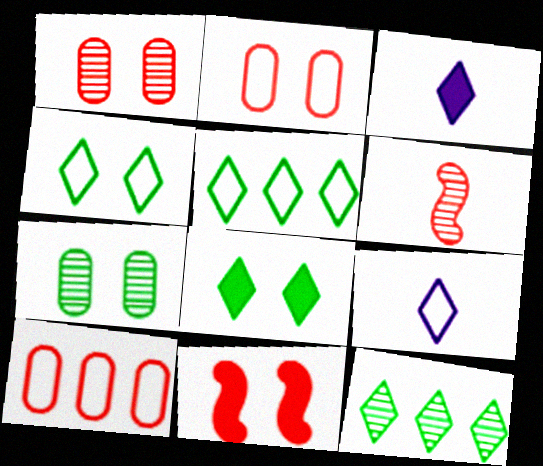[]